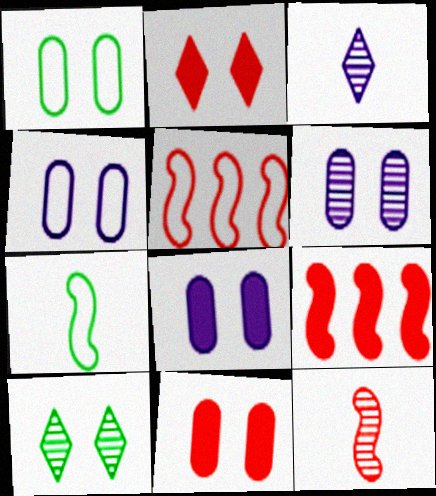[[1, 3, 9], 
[1, 6, 11], 
[4, 6, 8]]